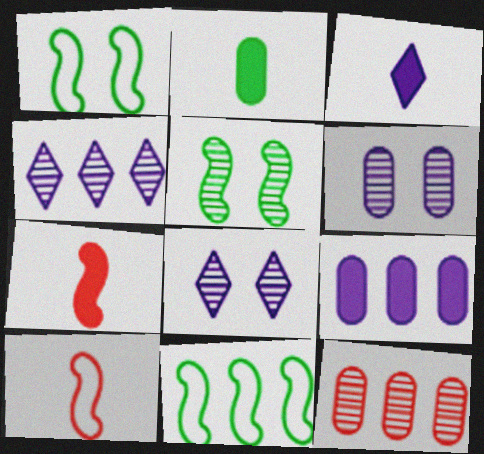[[1, 3, 12], 
[2, 3, 7]]